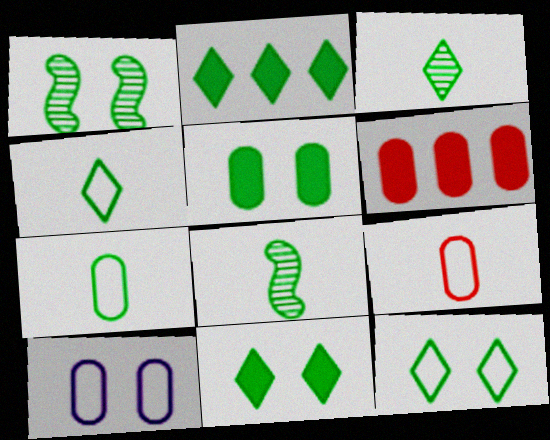[[1, 2, 7], 
[1, 5, 12], 
[2, 3, 12]]